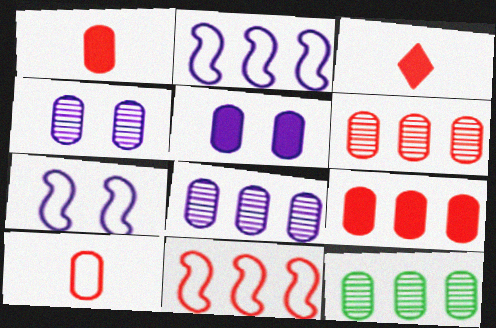[[3, 7, 12], 
[5, 10, 12], 
[6, 8, 12]]